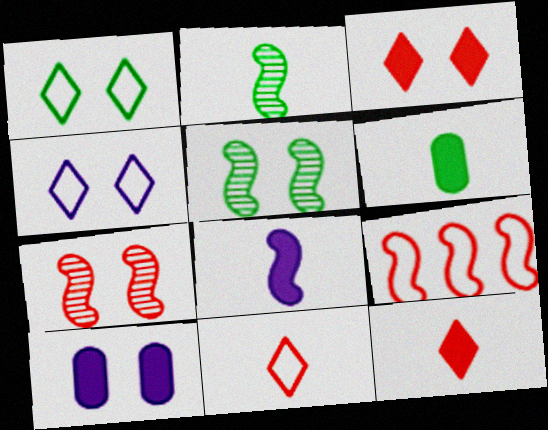[[1, 7, 10], 
[5, 8, 9], 
[6, 8, 12]]